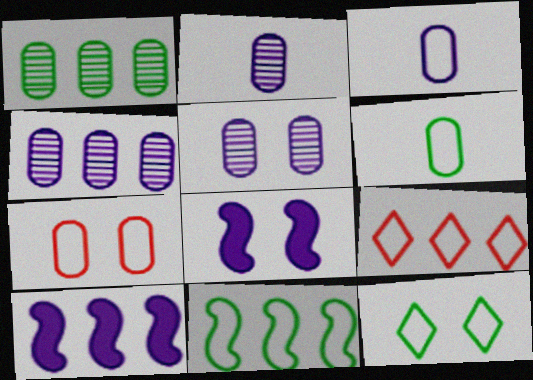[[1, 9, 10], 
[2, 4, 5], 
[6, 11, 12]]